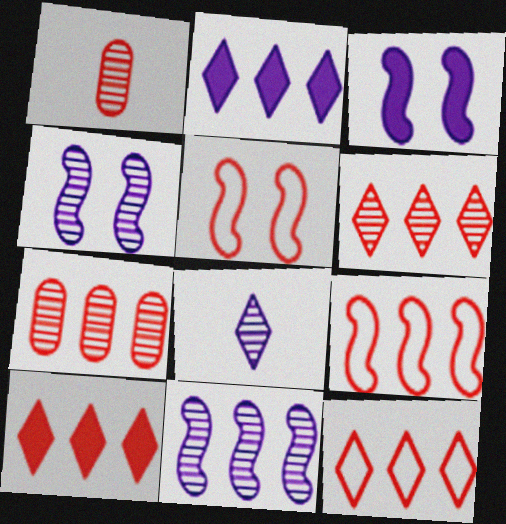[[1, 5, 10], 
[6, 10, 12], 
[7, 9, 10]]